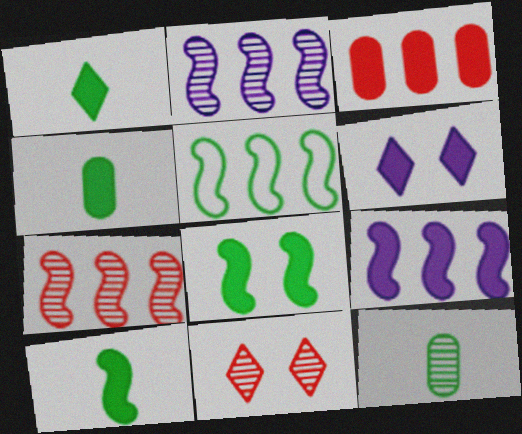[[1, 4, 10], 
[2, 11, 12], 
[3, 6, 10], 
[5, 7, 9]]